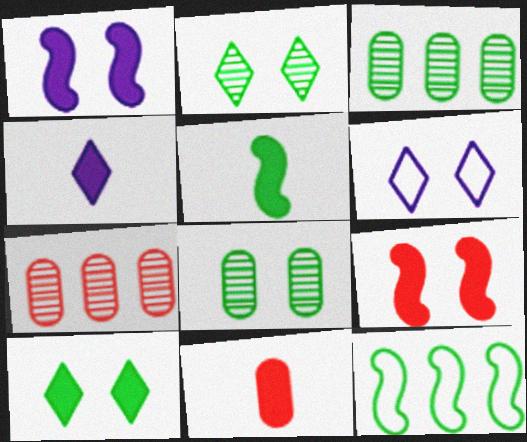[[4, 5, 11], 
[5, 6, 7], 
[6, 8, 9]]